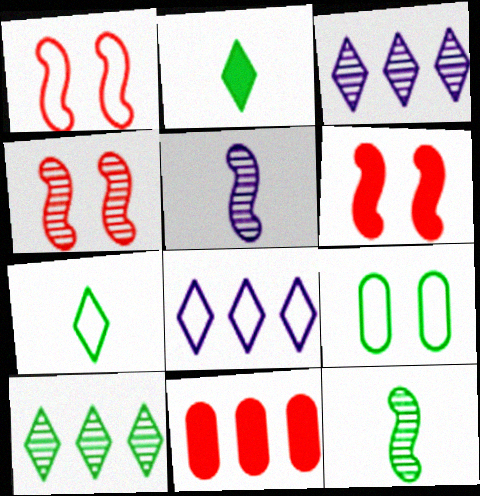[[1, 4, 6]]